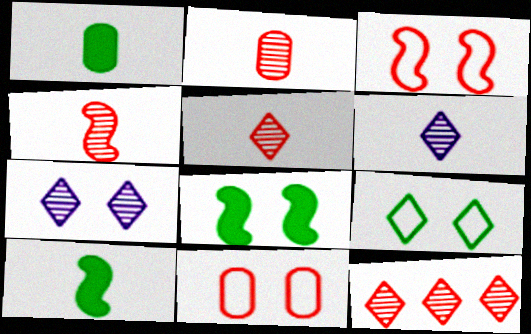[[2, 4, 5], 
[7, 8, 11]]